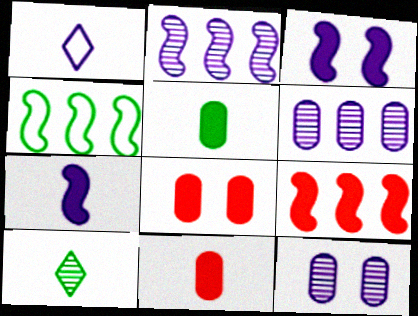[[1, 3, 6], 
[2, 4, 9]]